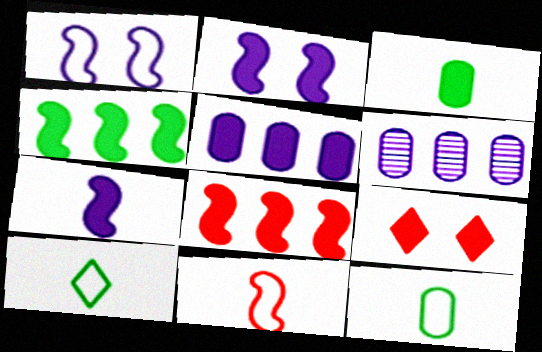[]